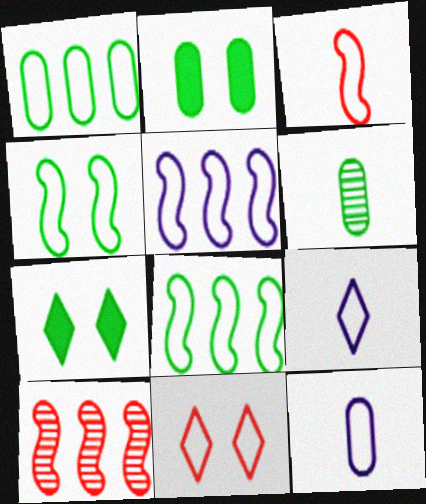[[1, 2, 6], 
[2, 9, 10], 
[3, 4, 5], 
[6, 7, 8], 
[7, 10, 12], 
[8, 11, 12]]